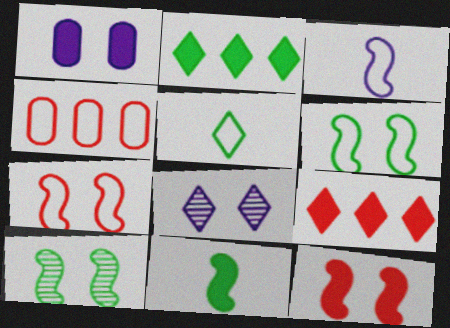[[1, 9, 11], 
[4, 8, 11], 
[5, 8, 9]]